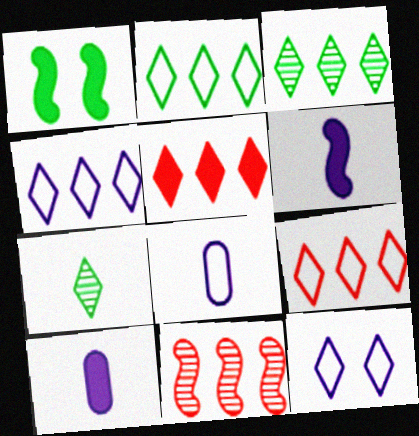[[1, 5, 10], 
[2, 4, 9], 
[3, 4, 5], 
[5, 7, 12]]